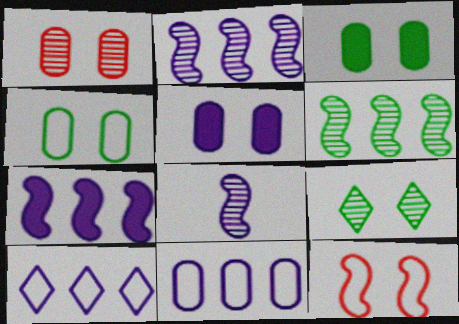[[1, 4, 5], 
[5, 8, 10], 
[5, 9, 12]]